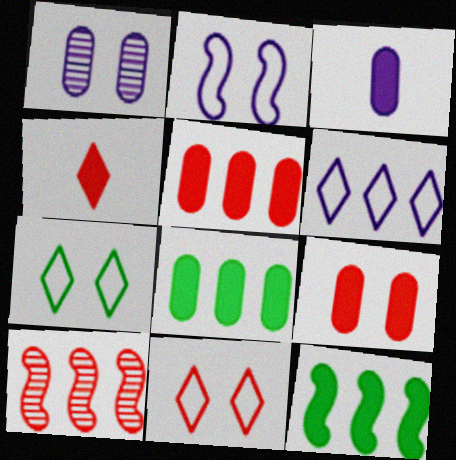[[3, 7, 10], 
[3, 8, 9], 
[6, 8, 10]]